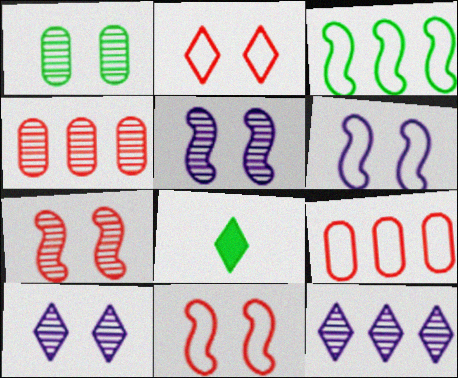[[1, 3, 8], 
[1, 7, 10], 
[2, 8, 12], 
[4, 6, 8], 
[5, 8, 9]]